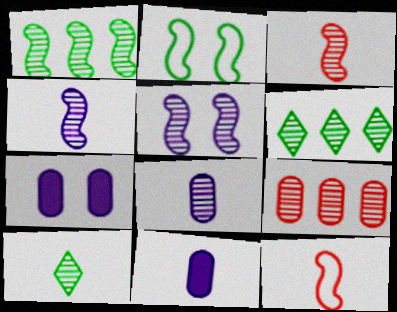[[1, 3, 5], 
[3, 8, 10], 
[5, 9, 10], 
[6, 7, 12], 
[10, 11, 12]]